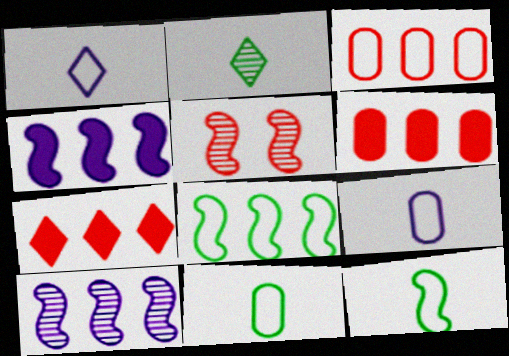[[4, 5, 12]]